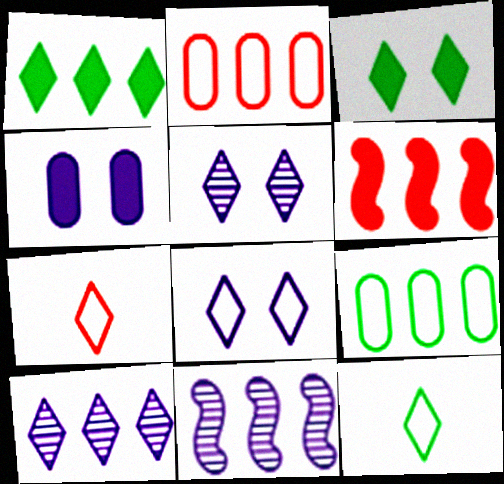[[1, 2, 11], 
[1, 5, 7], 
[3, 7, 10], 
[6, 9, 10]]